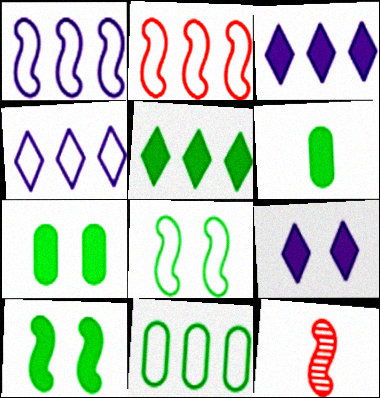[[1, 10, 12], 
[2, 4, 11], 
[4, 7, 12], 
[5, 6, 10], 
[9, 11, 12]]